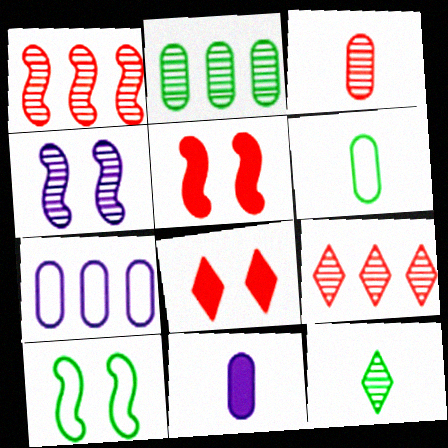[[3, 6, 11], 
[4, 5, 10], 
[5, 7, 12], 
[9, 10, 11]]